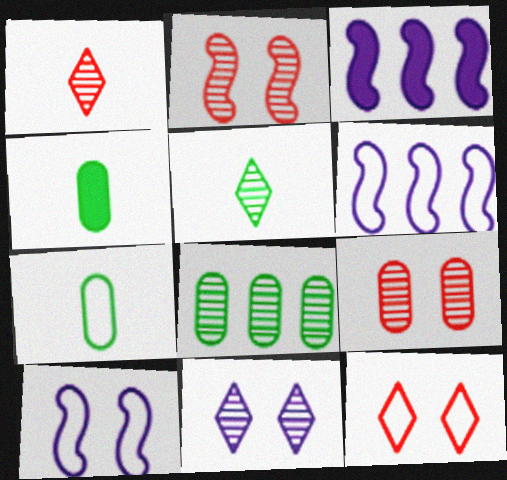[[6, 7, 12]]